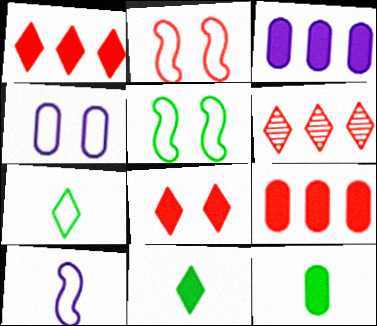[]